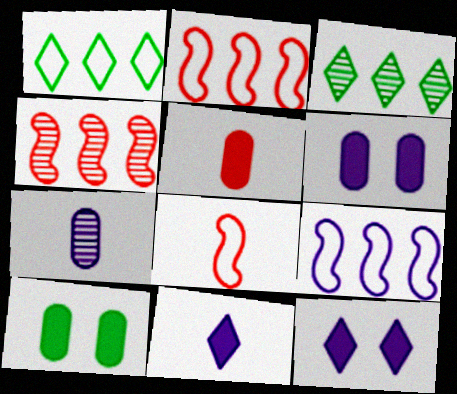[[3, 6, 8], 
[7, 9, 12]]